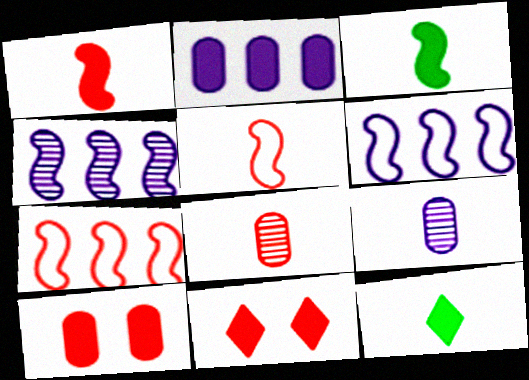[[2, 3, 11], 
[5, 9, 12], 
[7, 8, 11]]